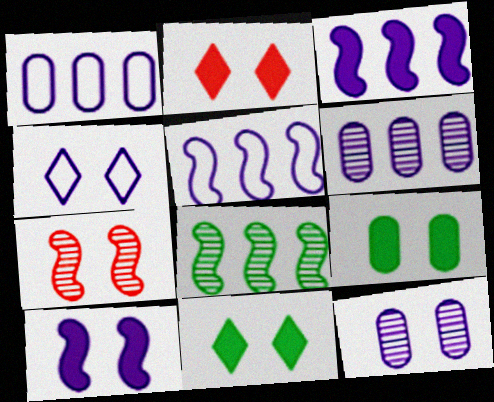[[2, 9, 10], 
[4, 7, 9], 
[4, 10, 12]]